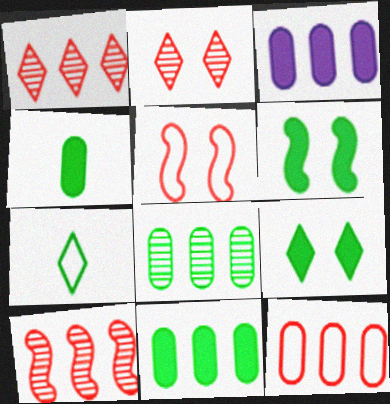[[3, 8, 12], 
[6, 7, 8]]